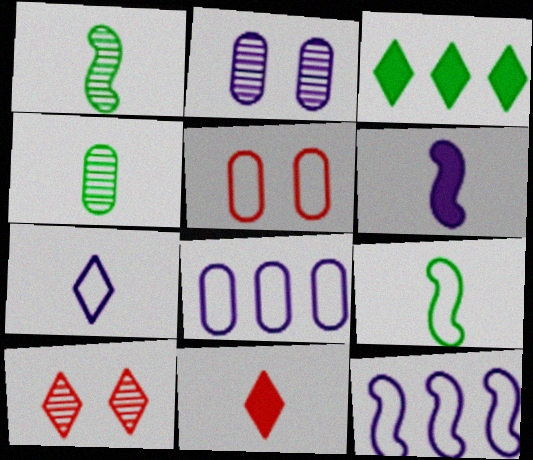[[3, 7, 10]]